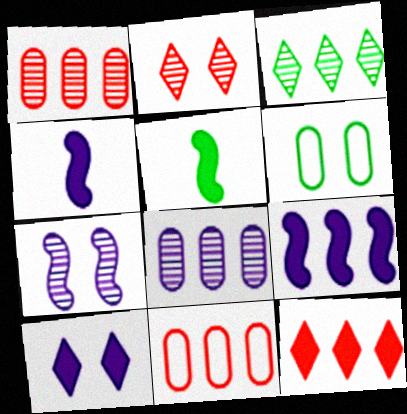[[3, 5, 6], 
[3, 9, 11]]